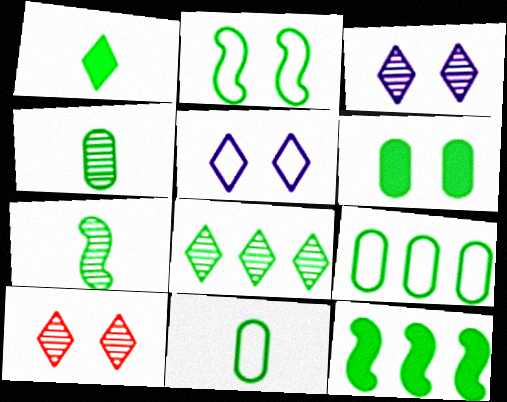[[1, 6, 12], 
[1, 7, 11], 
[2, 7, 12], 
[4, 6, 9], 
[8, 9, 12]]